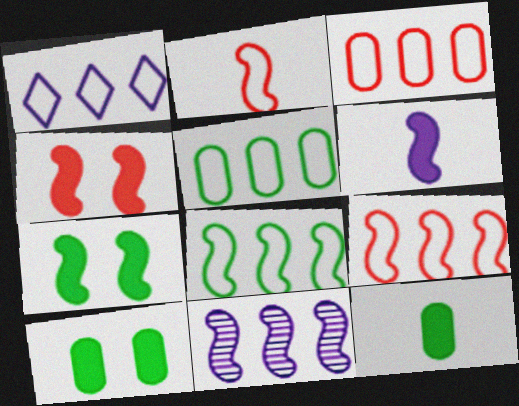[[1, 3, 8], 
[1, 5, 9], 
[2, 7, 11]]